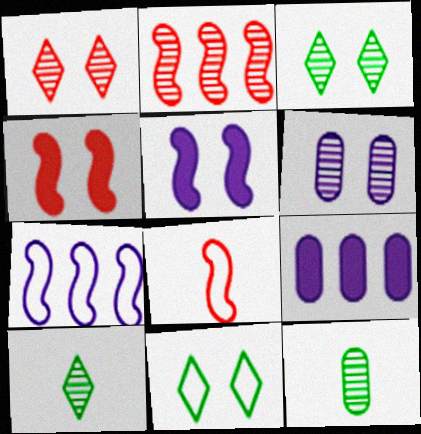[[2, 4, 8], 
[2, 6, 10], 
[3, 8, 9], 
[4, 6, 11]]